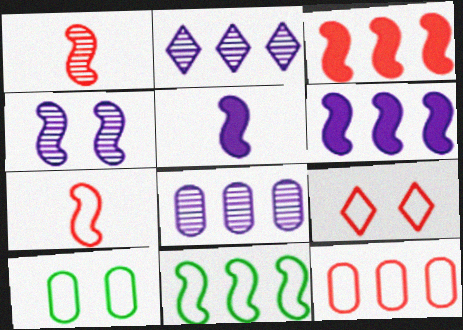[[7, 9, 12]]